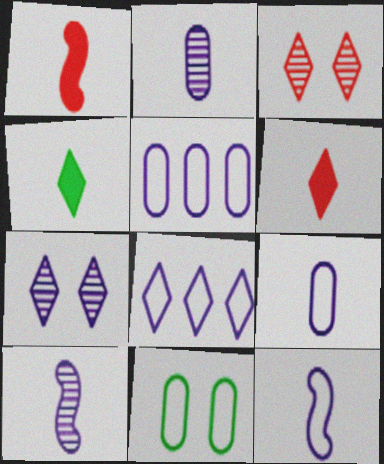[[3, 4, 8]]